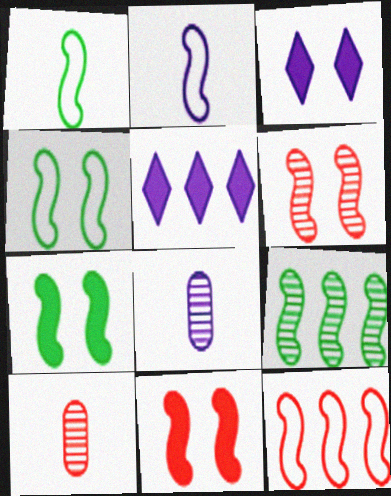[[1, 7, 9], 
[2, 4, 12], 
[2, 9, 11], 
[4, 5, 10]]